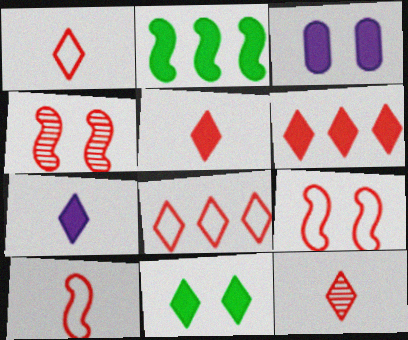[[1, 5, 12], 
[2, 3, 5], 
[6, 7, 11]]